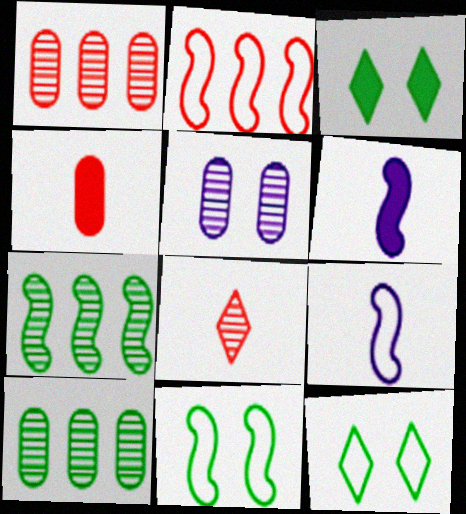[[1, 3, 9], 
[1, 6, 12], 
[2, 9, 11], 
[5, 7, 8]]